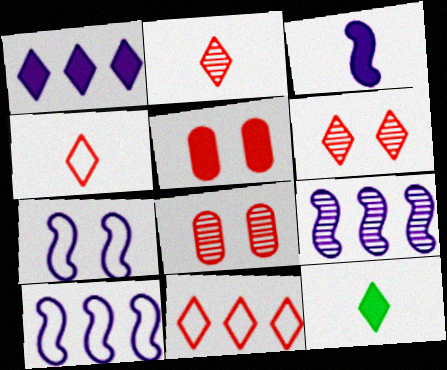[[3, 7, 9], 
[8, 10, 12]]